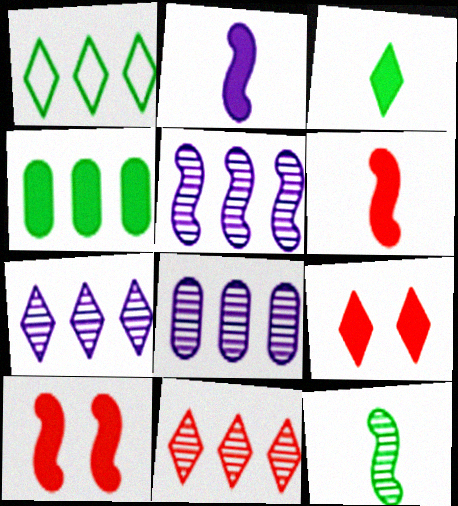[[2, 4, 9], 
[5, 7, 8]]